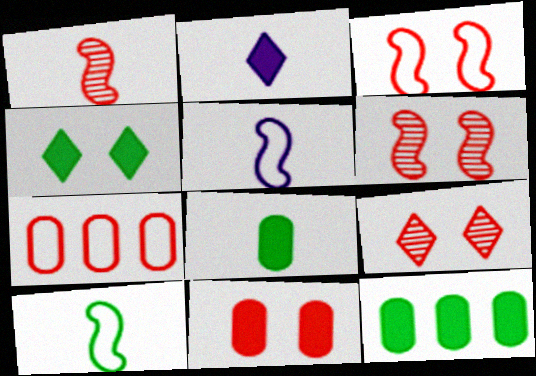[[3, 9, 11], 
[5, 9, 12]]